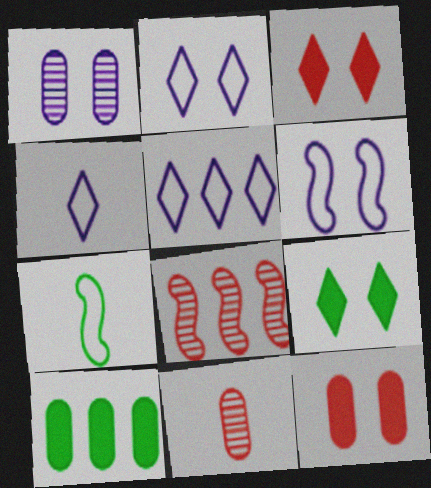[[2, 4, 5], 
[5, 8, 10]]